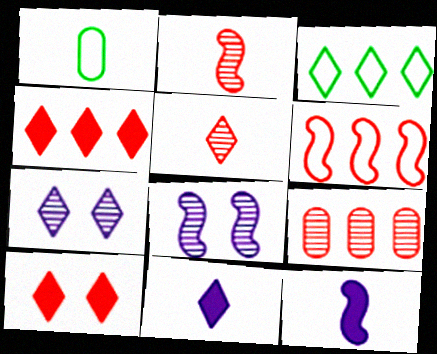[[1, 2, 11], 
[1, 4, 8], 
[1, 5, 12], 
[4, 6, 9]]